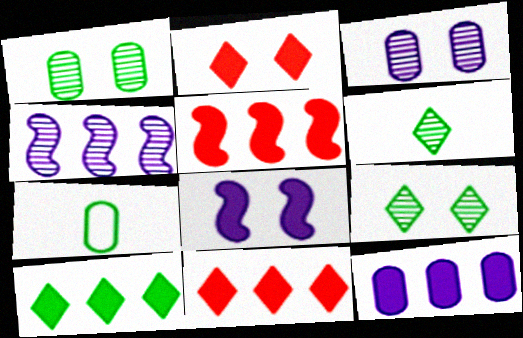[[2, 4, 7], 
[5, 10, 12]]